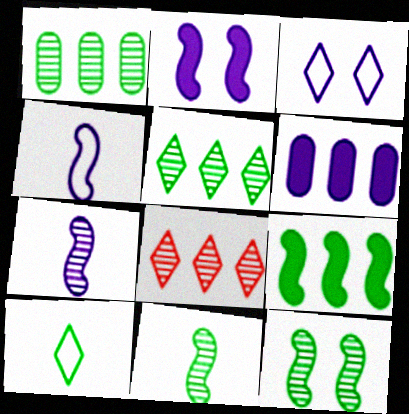[[3, 6, 7]]